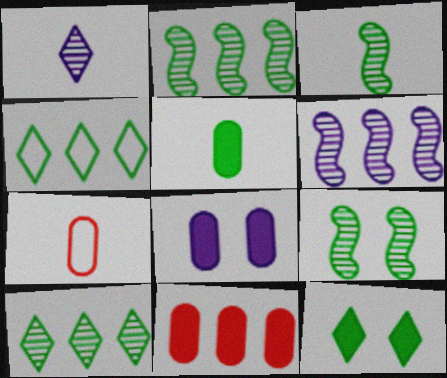[[2, 3, 9], 
[4, 5, 9], 
[4, 6, 11], 
[5, 8, 11], 
[6, 7, 12]]